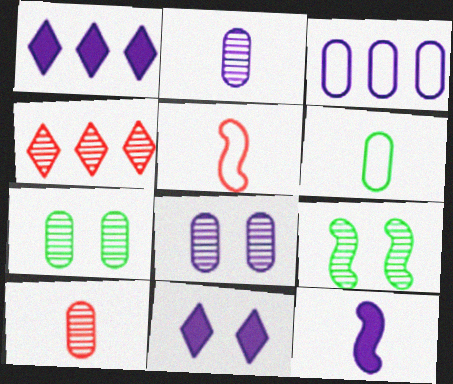[[1, 5, 7], 
[2, 4, 9]]